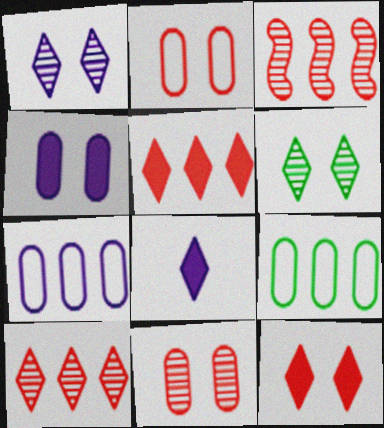[]